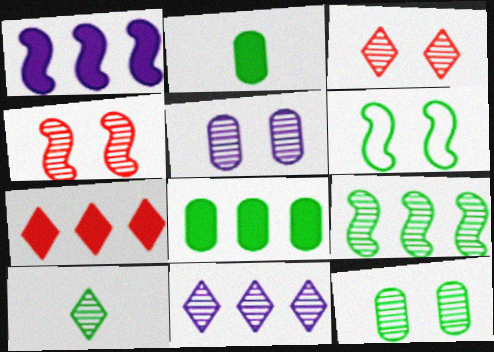[[1, 7, 8], 
[3, 10, 11], 
[6, 8, 10], 
[9, 10, 12]]